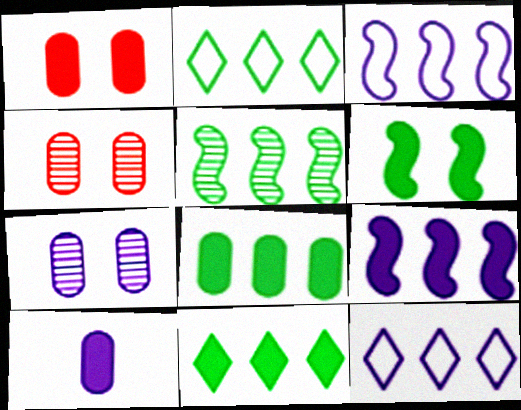[[1, 8, 10], 
[2, 5, 8]]